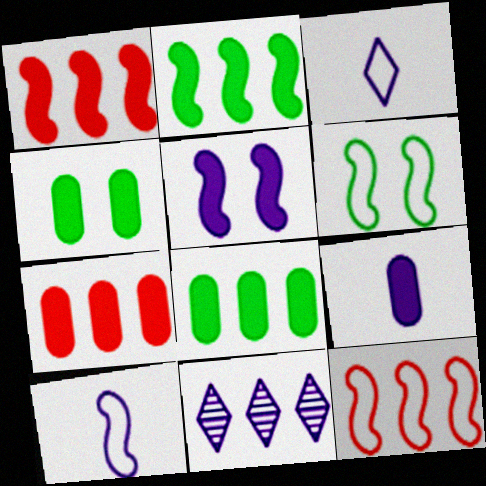[[4, 7, 9], 
[6, 10, 12], 
[8, 11, 12]]